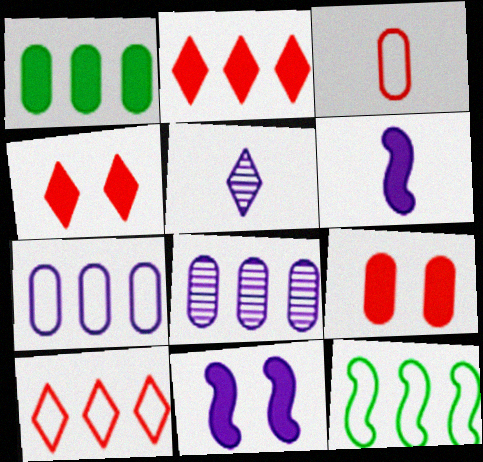[[1, 4, 6], 
[2, 8, 12], 
[5, 7, 11], 
[5, 9, 12], 
[7, 10, 12]]